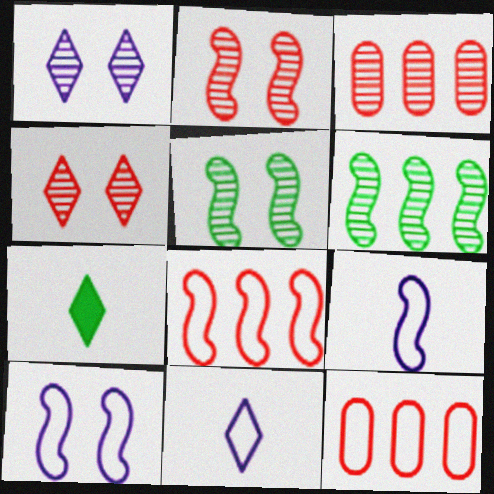[[3, 7, 10]]